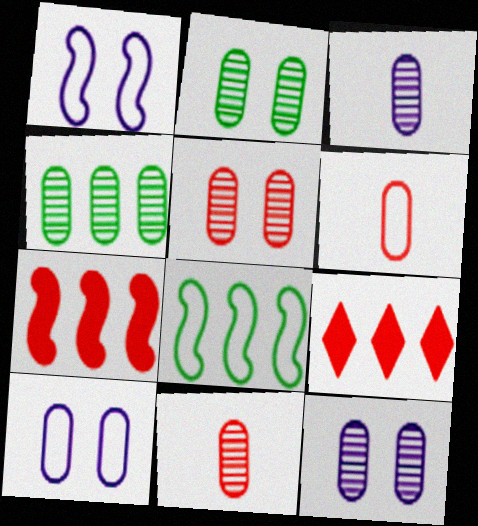[[2, 5, 12], 
[3, 4, 5], 
[4, 11, 12]]